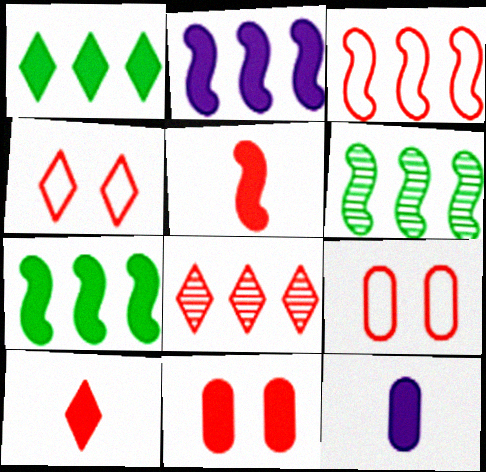[[2, 3, 6], 
[4, 6, 12], 
[4, 8, 10], 
[5, 8, 9]]